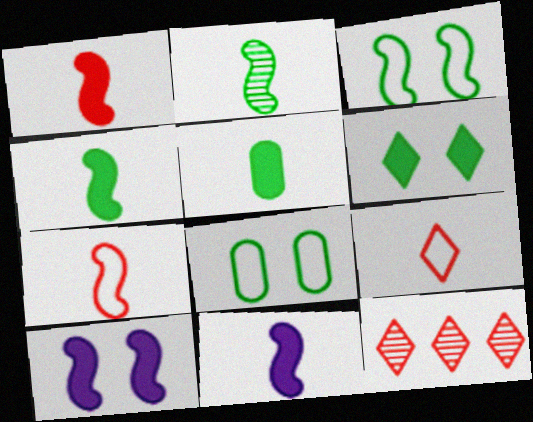[[1, 4, 11], 
[2, 7, 11], 
[8, 11, 12]]